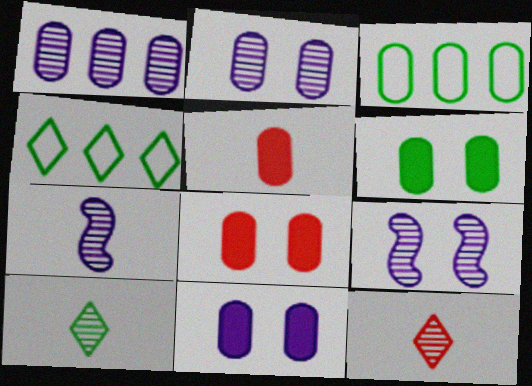[[2, 3, 5], 
[4, 5, 9], 
[4, 7, 8], 
[6, 8, 11]]